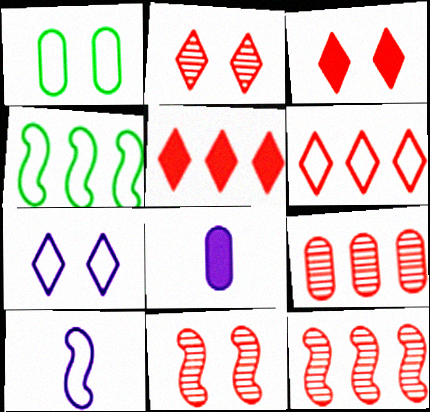[[1, 6, 10], 
[1, 8, 9], 
[2, 4, 8]]